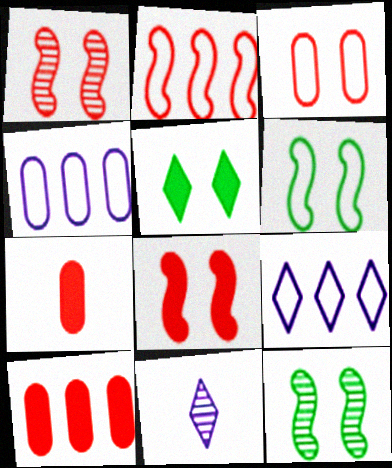[[6, 10, 11], 
[7, 9, 12]]